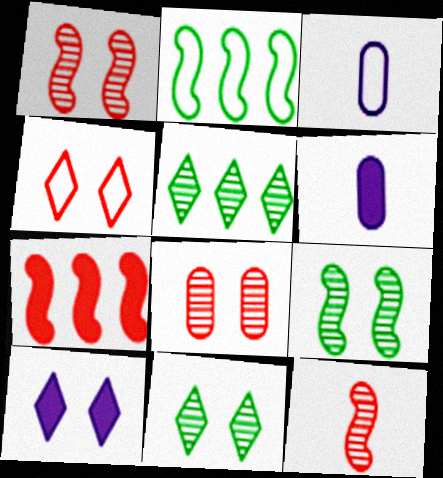[[2, 3, 4], 
[3, 7, 11], 
[4, 10, 11]]